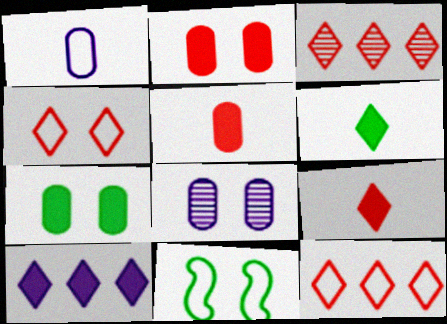[[1, 11, 12], 
[3, 4, 9]]